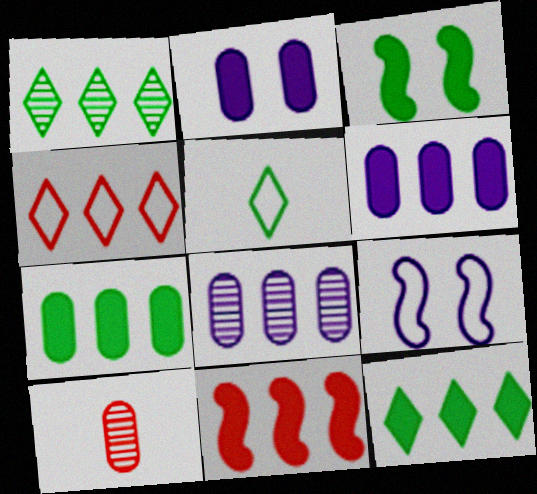[[6, 11, 12], 
[9, 10, 12]]